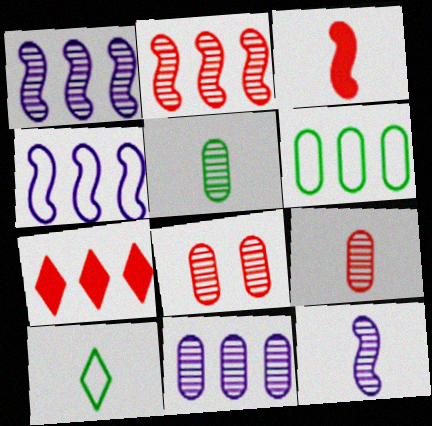[[1, 6, 7], 
[5, 8, 11]]